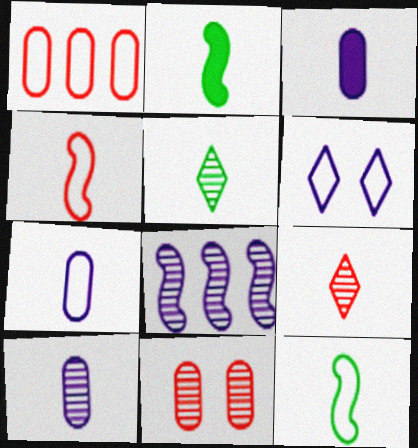[[1, 6, 12], 
[2, 7, 9], 
[3, 4, 5], 
[3, 6, 8], 
[3, 7, 10], 
[3, 9, 12], 
[5, 8, 11]]